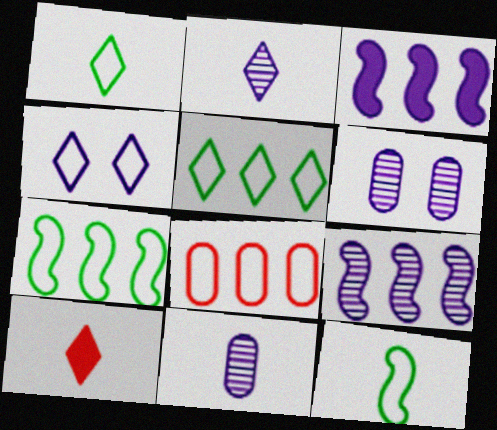[[1, 2, 10], 
[2, 6, 9], 
[3, 4, 11], 
[4, 8, 12], 
[6, 7, 10], 
[10, 11, 12]]